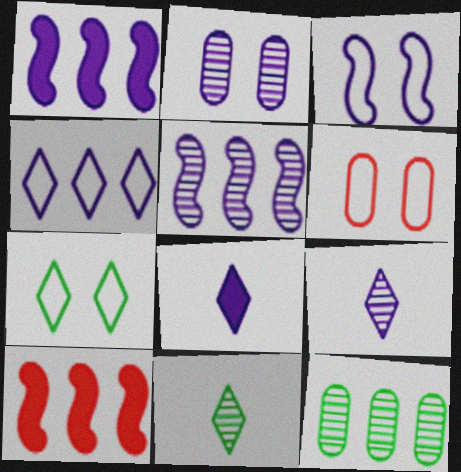[[1, 6, 11], 
[2, 5, 9], 
[3, 6, 7], 
[4, 10, 12]]